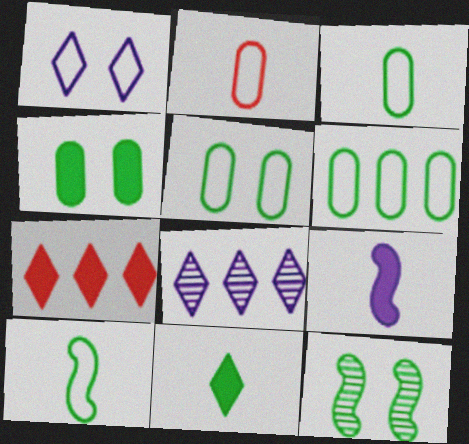[[3, 5, 6], 
[4, 7, 9], 
[6, 11, 12]]